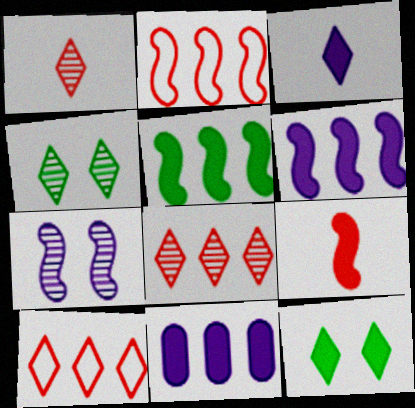[[3, 4, 10], 
[9, 11, 12]]